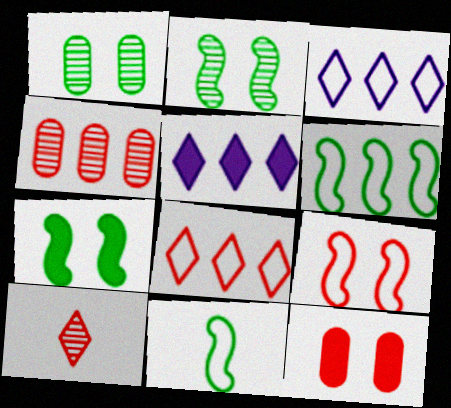[[4, 5, 6]]